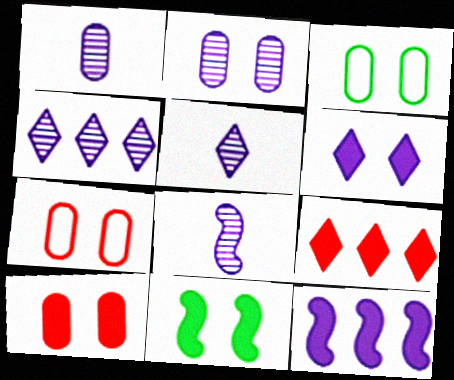[[1, 5, 8], 
[2, 3, 10], 
[2, 4, 8], 
[3, 8, 9], 
[6, 10, 11]]